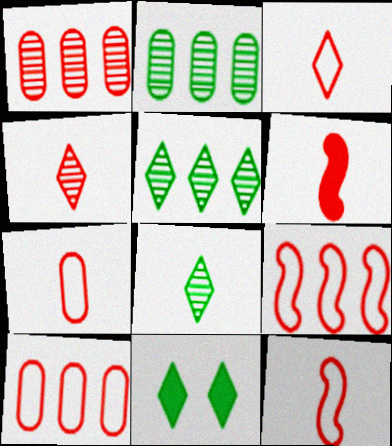[[3, 7, 12], 
[4, 6, 7]]